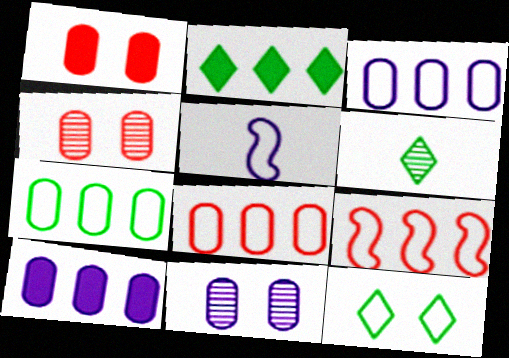[[2, 4, 5], 
[2, 6, 12], 
[3, 7, 8], 
[5, 8, 12]]